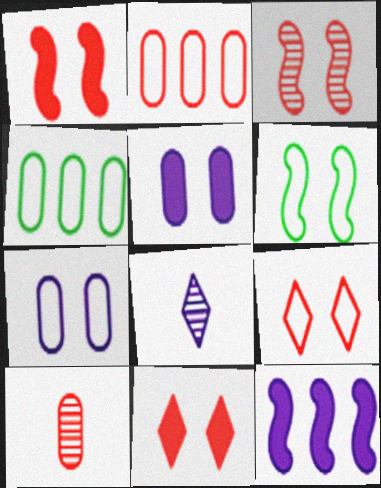[[1, 4, 8], 
[4, 5, 10], 
[6, 7, 9], 
[7, 8, 12]]